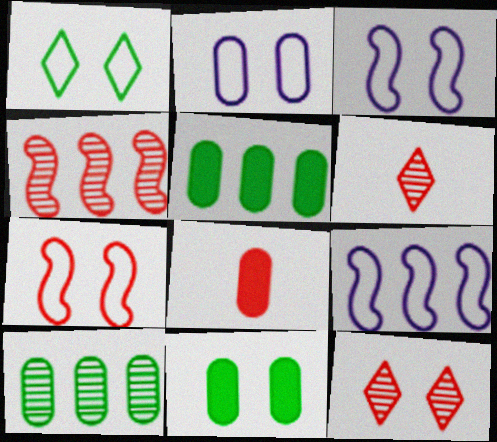[[1, 2, 7], 
[2, 8, 10], 
[3, 5, 6], 
[3, 11, 12], 
[6, 9, 11]]